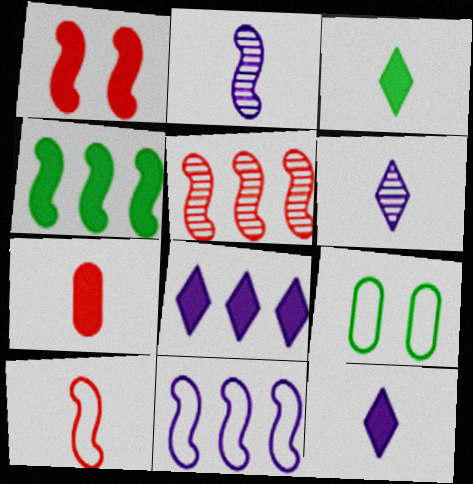[[1, 5, 10], 
[4, 5, 11], 
[5, 9, 12]]